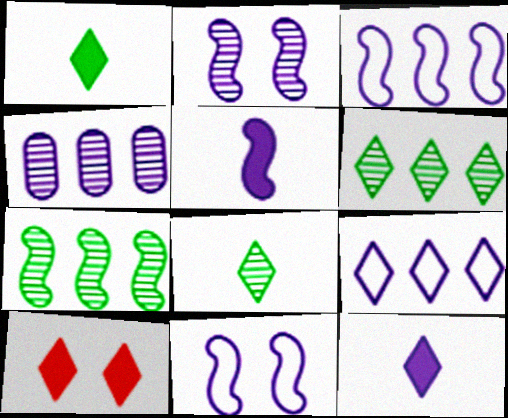[[2, 3, 5], 
[4, 11, 12], 
[8, 9, 10]]